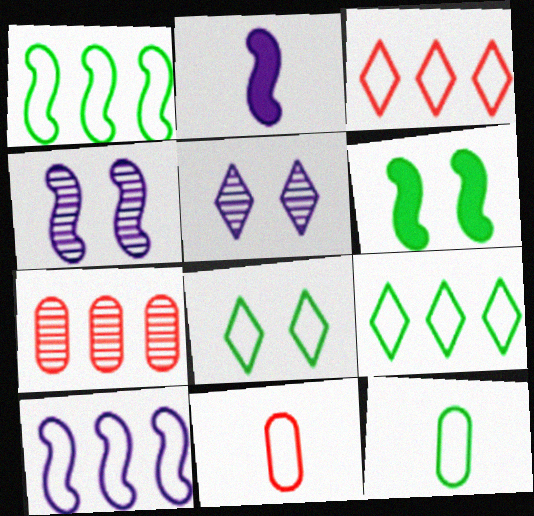[[1, 8, 12], 
[2, 4, 10], 
[2, 7, 8], 
[8, 10, 11]]